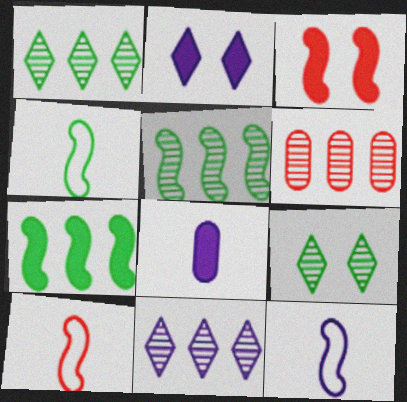[[2, 4, 6], 
[3, 5, 12], 
[4, 10, 12], 
[5, 6, 11]]